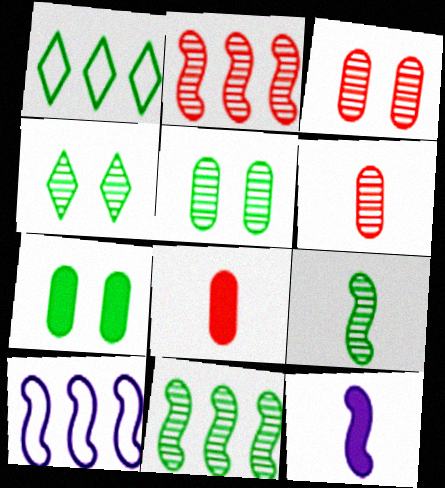[[1, 3, 12], 
[1, 7, 9], 
[4, 8, 10]]